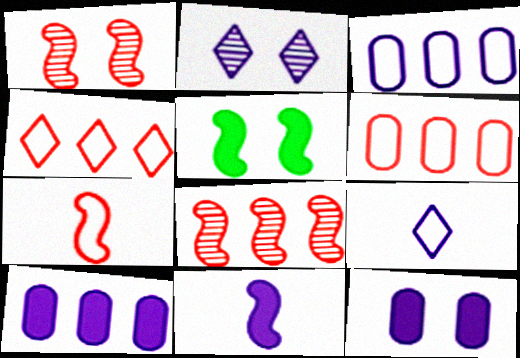[[2, 3, 11]]